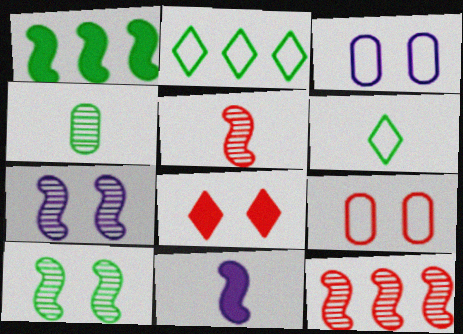[[3, 8, 10]]